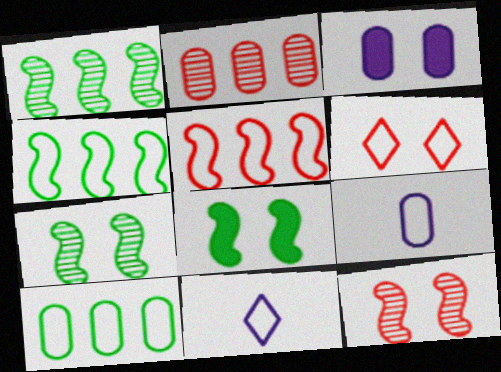[[2, 8, 11], 
[3, 6, 7], 
[4, 6, 9]]